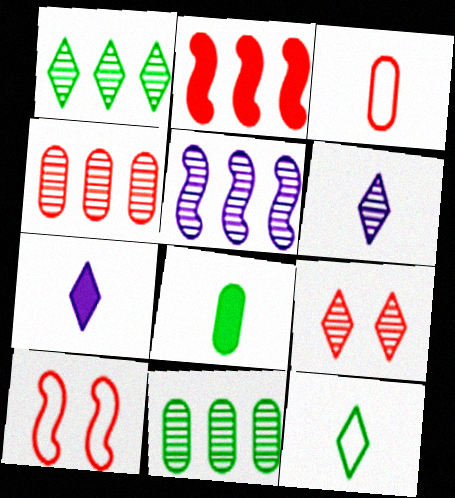[[1, 4, 5], 
[1, 6, 9], 
[2, 3, 9], 
[7, 10, 11]]